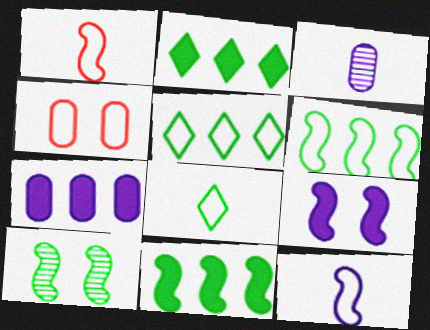[[4, 5, 12]]